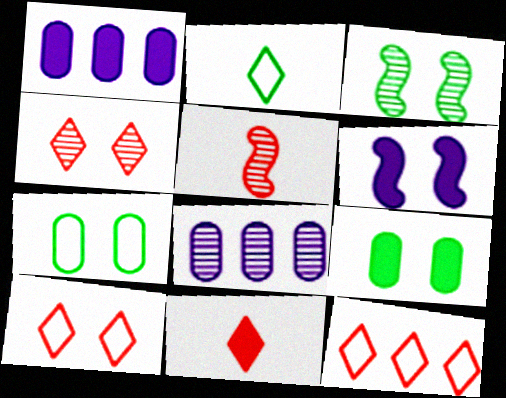[[4, 6, 7], 
[4, 11, 12]]